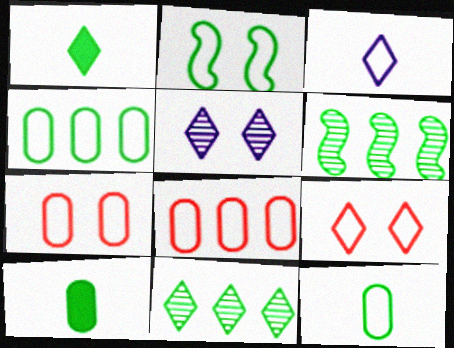[[2, 3, 8], 
[2, 10, 11]]